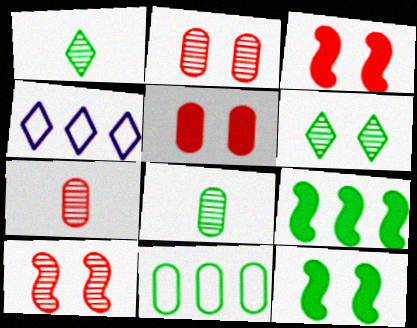[[1, 11, 12], 
[3, 4, 8], 
[4, 7, 12]]